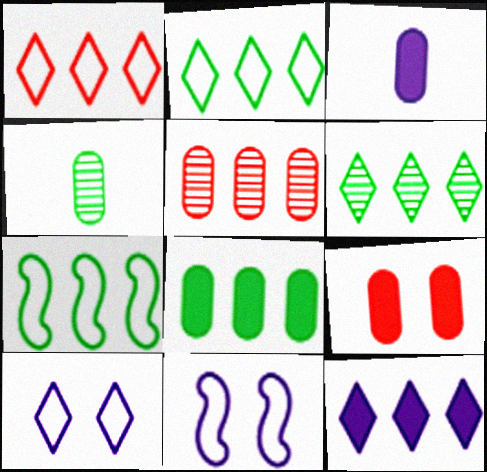[[1, 6, 12], 
[3, 8, 9], 
[5, 7, 12], 
[6, 7, 8]]